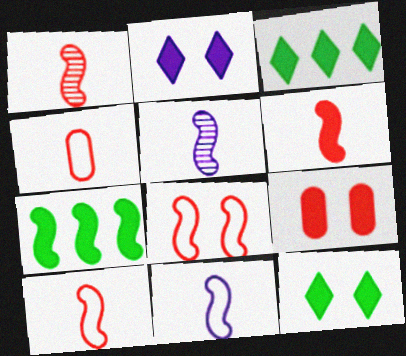[[1, 6, 10], 
[5, 7, 8]]